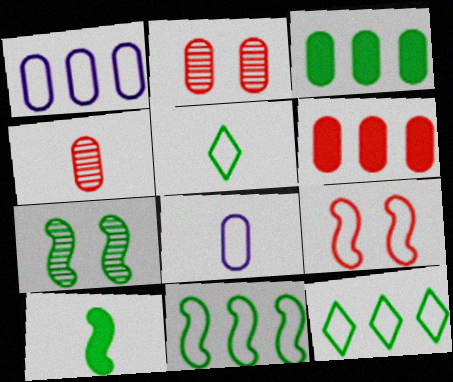[[1, 5, 9], 
[2, 3, 8], 
[3, 5, 7], 
[7, 10, 11], 
[8, 9, 12]]